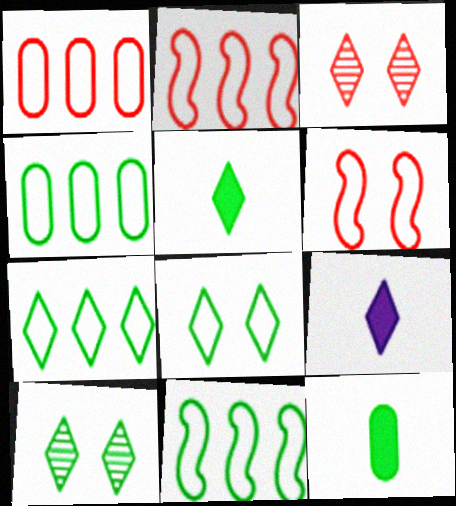[[3, 7, 9], 
[4, 7, 11], 
[5, 7, 10], 
[10, 11, 12]]